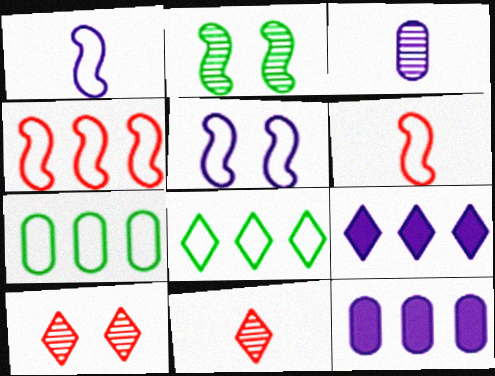[[3, 5, 9]]